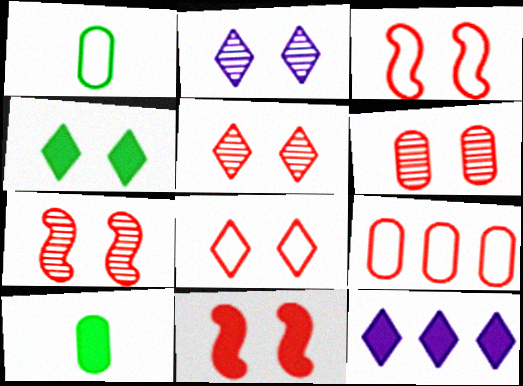[[1, 7, 12], 
[2, 4, 8], 
[3, 7, 11], 
[5, 6, 7], 
[6, 8, 11], 
[10, 11, 12]]